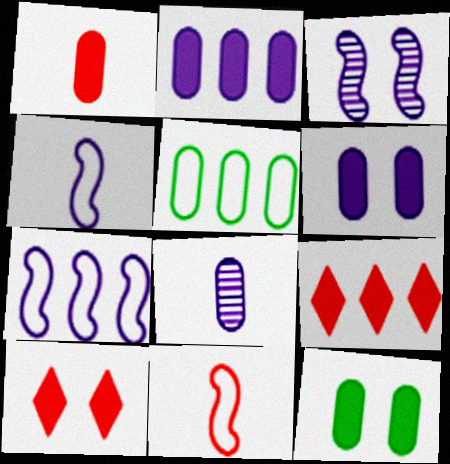[[1, 2, 12]]